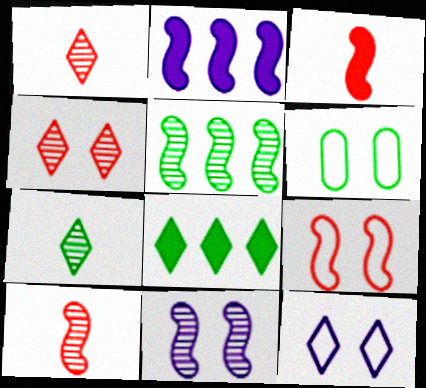[[1, 2, 6], 
[1, 8, 12], 
[5, 10, 11], 
[6, 9, 12]]